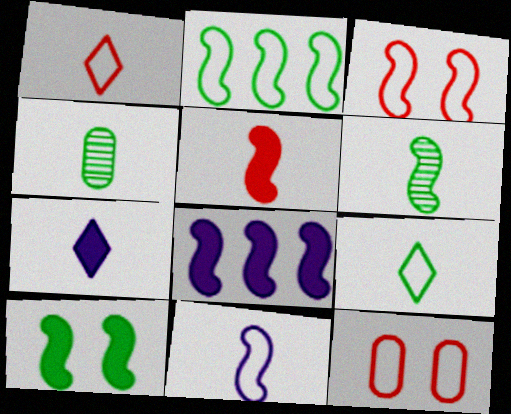[[2, 3, 11], 
[2, 6, 10], 
[3, 6, 8], 
[5, 6, 11], 
[5, 8, 10]]